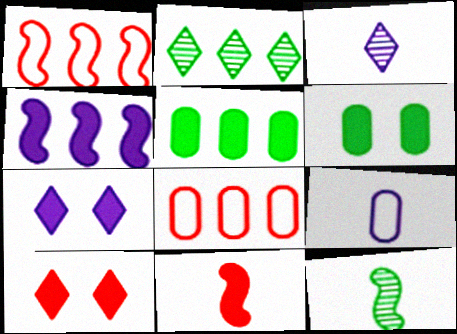[[1, 3, 6], 
[2, 4, 8], 
[5, 7, 11], 
[7, 8, 12]]